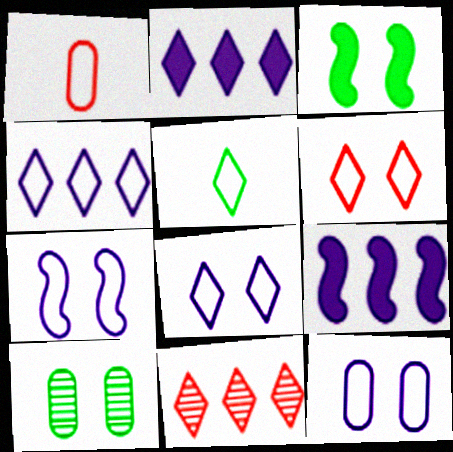[[4, 5, 6], 
[7, 8, 12]]